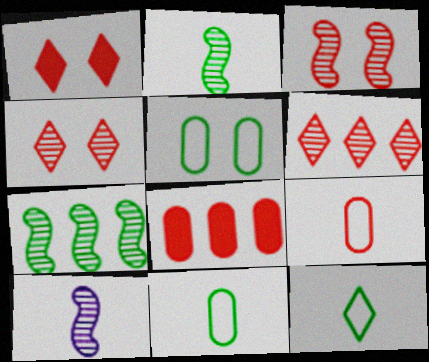[[3, 7, 10]]